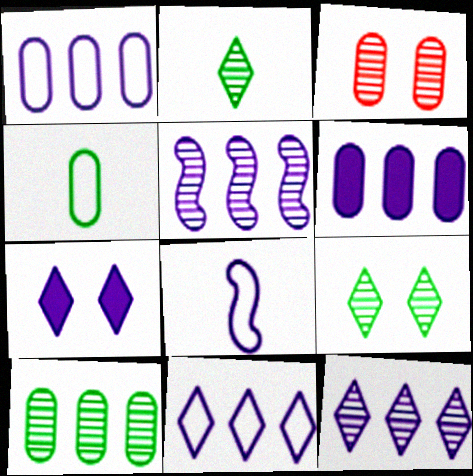[[2, 3, 5], 
[3, 4, 6], 
[5, 6, 11]]